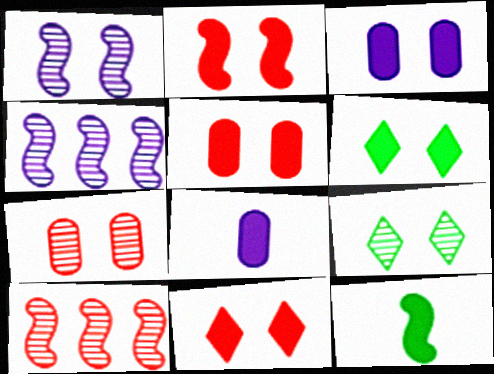[[1, 7, 9], 
[2, 3, 6], 
[2, 5, 11]]